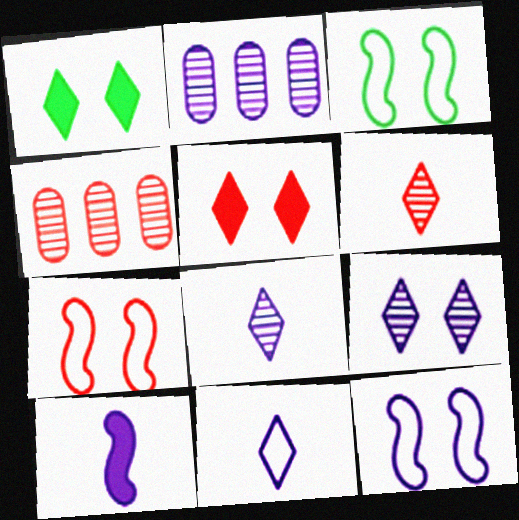[[3, 7, 12]]